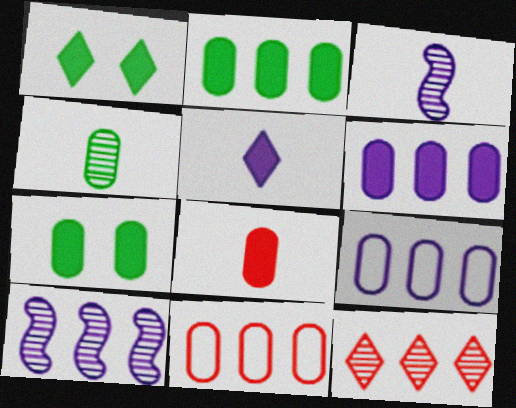[[1, 3, 11], 
[6, 7, 8]]